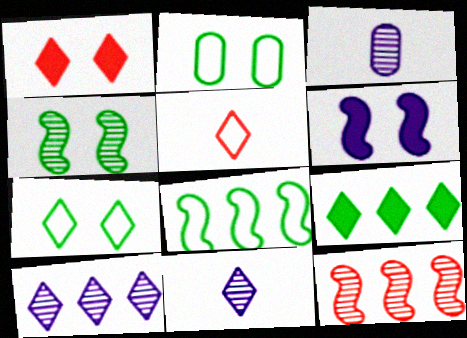[[1, 3, 8]]